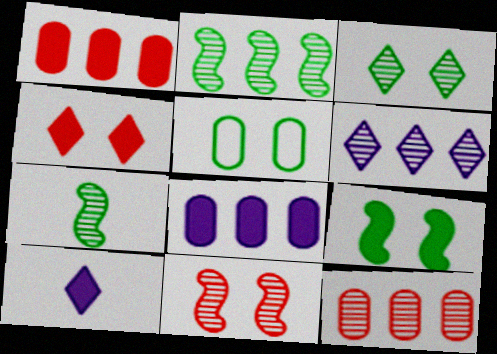[[1, 9, 10], 
[2, 6, 12], 
[3, 5, 9]]